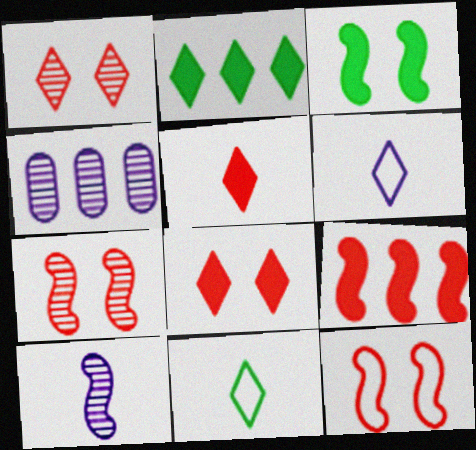[[1, 2, 6]]